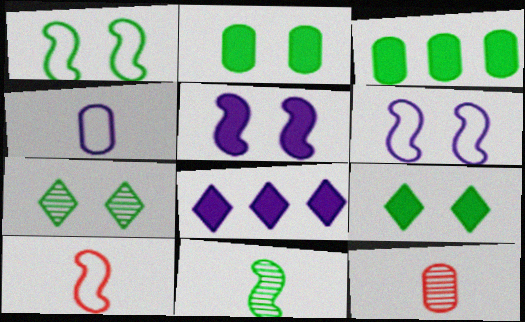[[1, 2, 7], 
[1, 8, 12]]